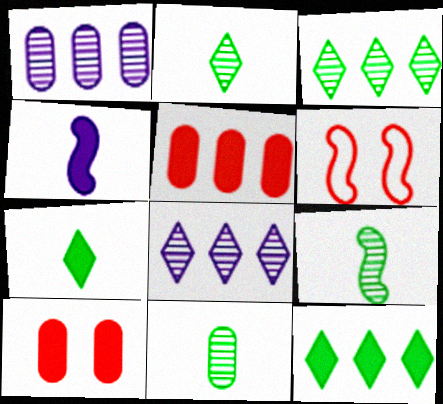[[1, 6, 7], 
[2, 9, 11], 
[4, 10, 12]]